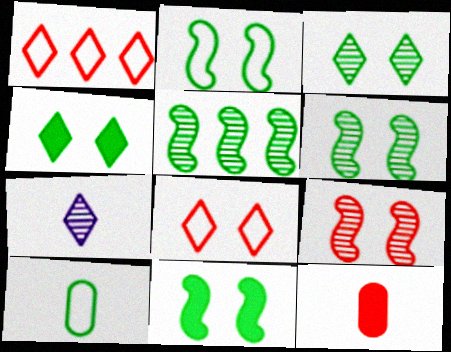[[1, 4, 7], 
[1, 9, 12], 
[2, 6, 11], 
[4, 5, 10]]